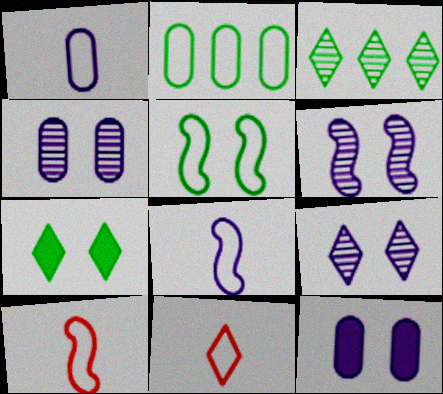[[3, 10, 12], 
[4, 6, 9]]